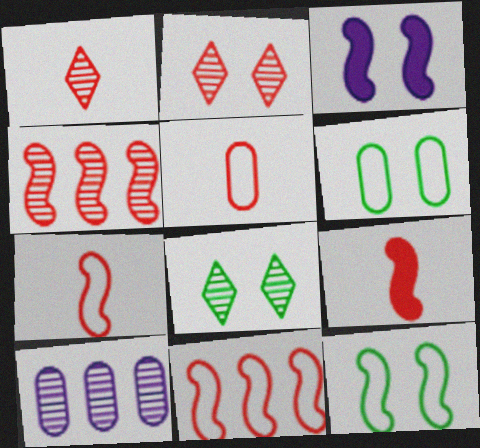[[1, 5, 9], 
[2, 3, 6]]